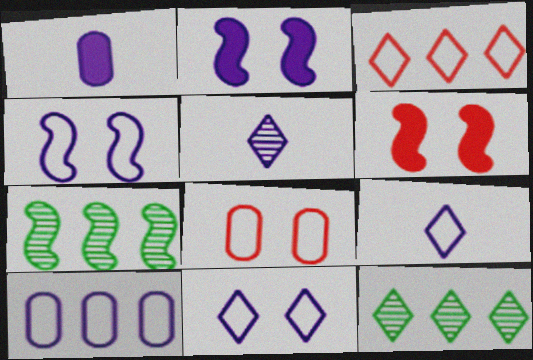[[2, 5, 10], 
[4, 9, 10]]